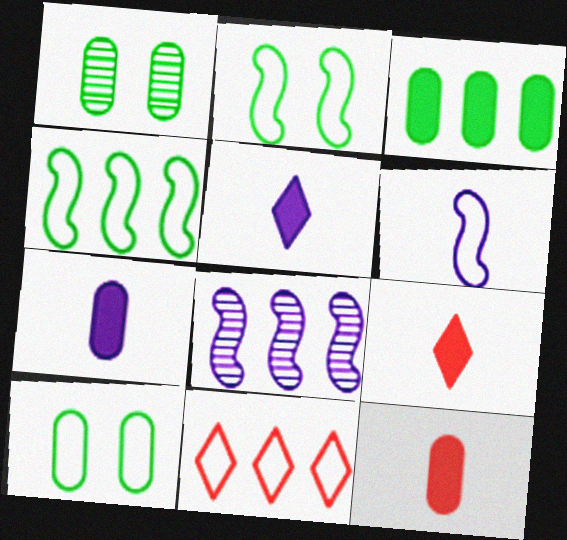[[3, 8, 11], 
[6, 10, 11], 
[8, 9, 10]]